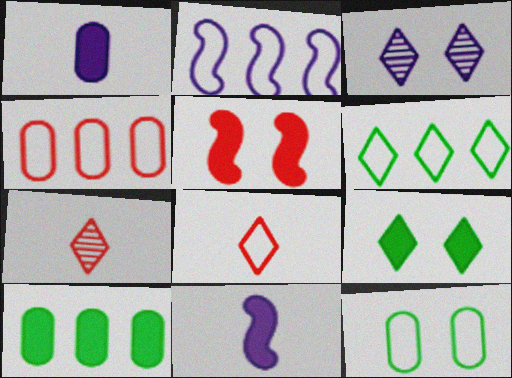[[1, 2, 3], 
[2, 4, 6], 
[2, 8, 12], 
[3, 5, 12], 
[4, 5, 7]]